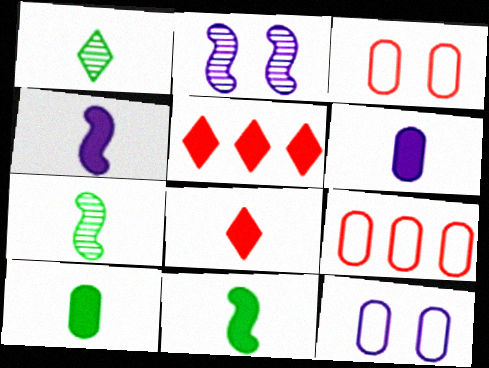[[4, 8, 10], 
[5, 7, 12], 
[6, 8, 11]]